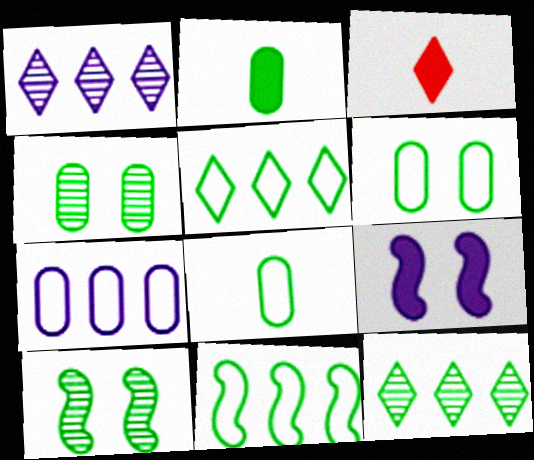[[2, 5, 10], 
[3, 7, 10]]